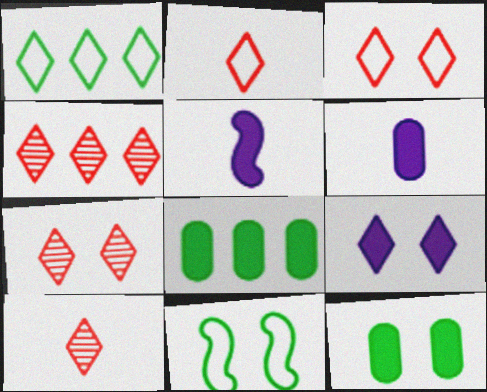[[1, 9, 10], 
[4, 6, 11], 
[4, 7, 10]]